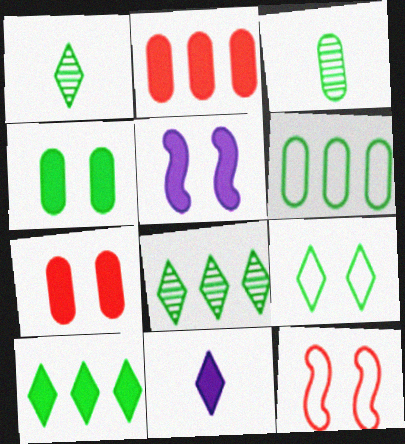[[1, 9, 10], 
[3, 4, 6]]